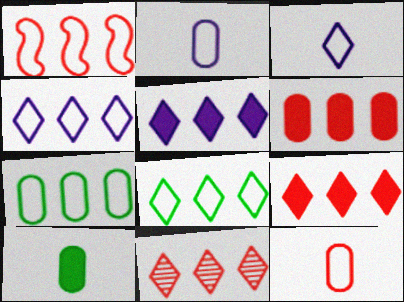[[1, 4, 7], 
[1, 6, 11], 
[5, 8, 11]]